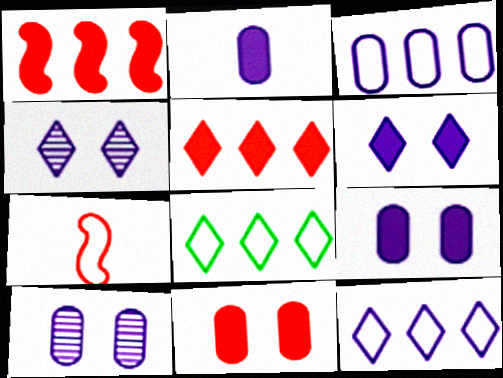[[2, 3, 10]]